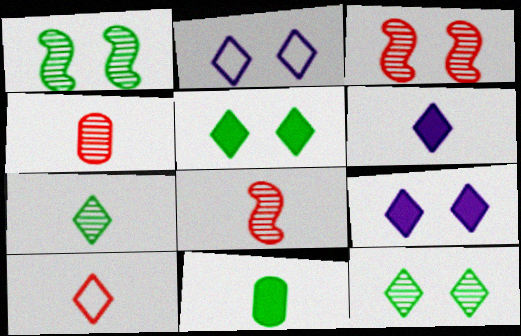[[6, 7, 10]]